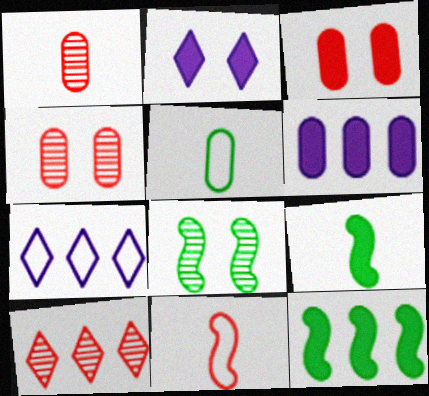[[3, 10, 11], 
[4, 5, 6], 
[4, 7, 9]]